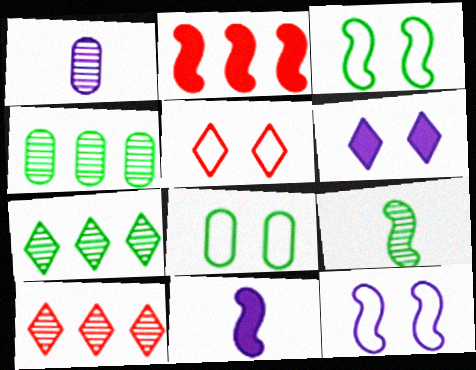[[2, 9, 12], 
[4, 5, 11], 
[5, 8, 12], 
[8, 10, 11]]